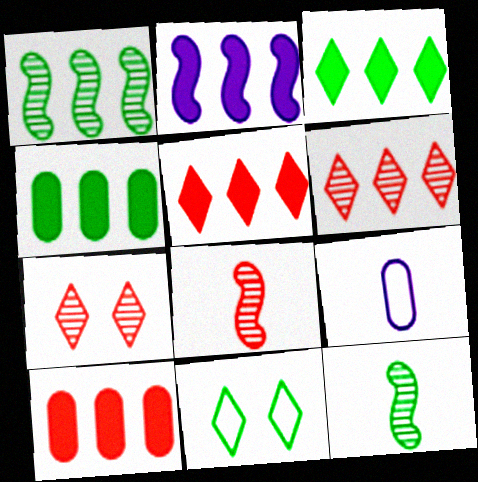[[2, 3, 10], 
[2, 4, 5], 
[4, 11, 12]]